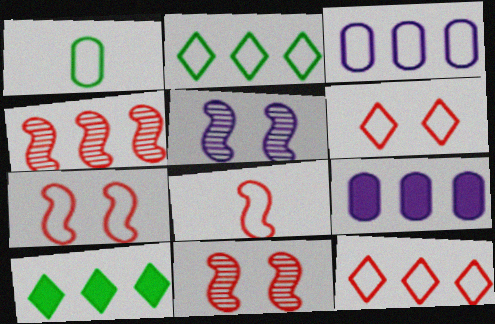[[2, 4, 9], 
[3, 4, 10]]